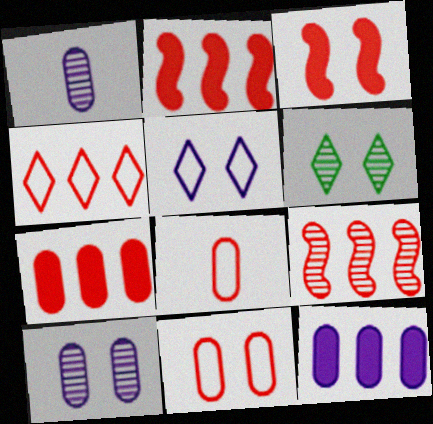[[1, 6, 9], 
[4, 7, 9]]